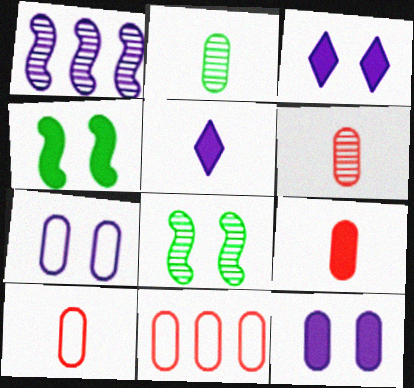[[1, 5, 7], 
[2, 11, 12], 
[5, 8, 11], 
[6, 9, 10]]